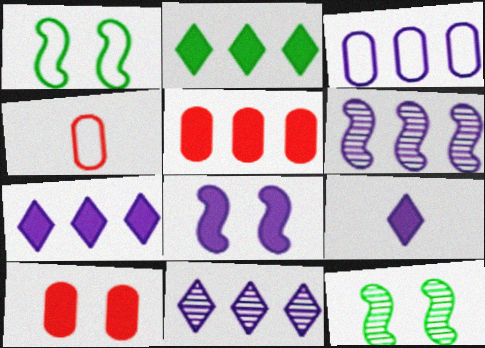[[3, 6, 7], 
[4, 7, 12]]